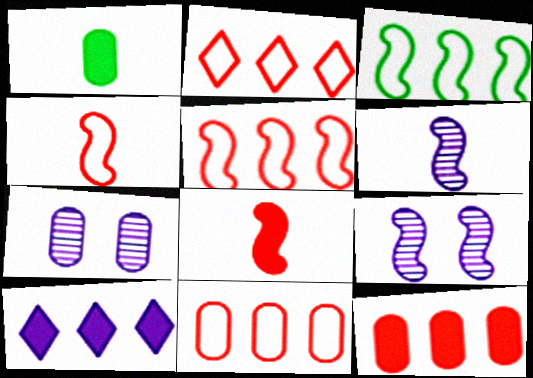[[1, 2, 9], 
[1, 7, 11], 
[2, 5, 11], 
[3, 8, 9]]